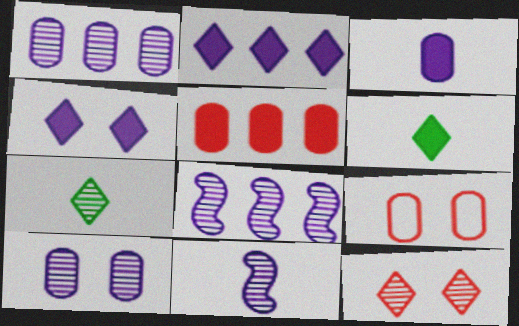[[6, 8, 9]]